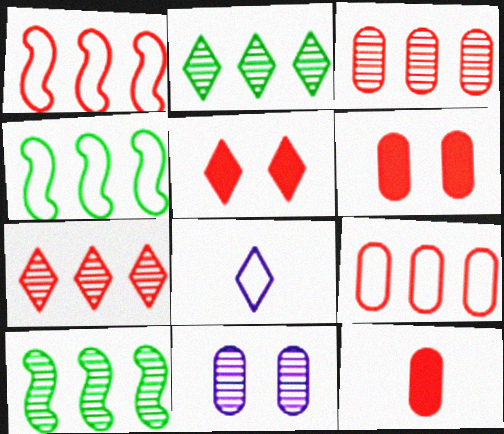[[2, 5, 8], 
[6, 8, 10]]